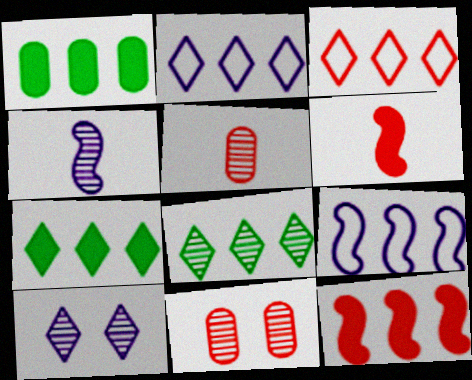[[3, 6, 11], 
[4, 8, 11]]